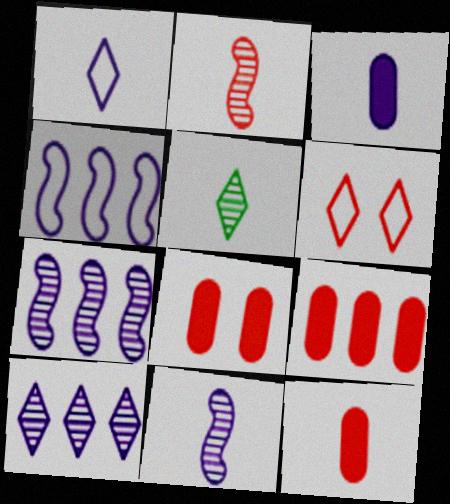[[1, 3, 11], 
[2, 6, 9], 
[4, 5, 8], 
[8, 9, 12]]